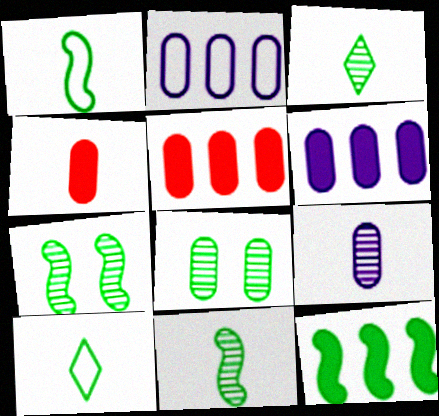[[1, 7, 12], 
[2, 4, 8], 
[8, 10, 12]]